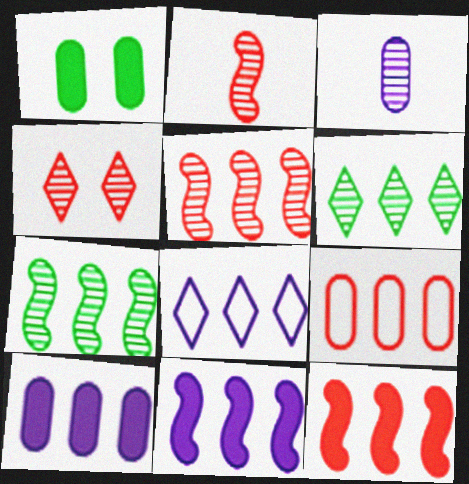[[1, 2, 8], 
[1, 3, 9], 
[3, 4, 7], 
[6, 9, 11]]